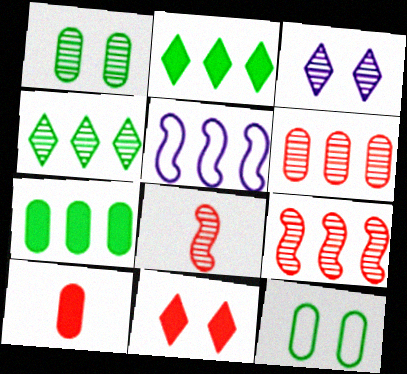[[2, 5, 6]]